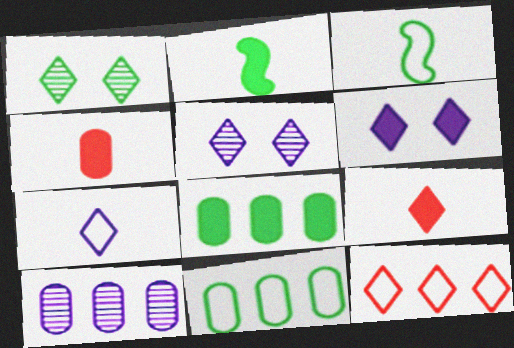[[1, 2, 11], 
[1, 3, 8]]